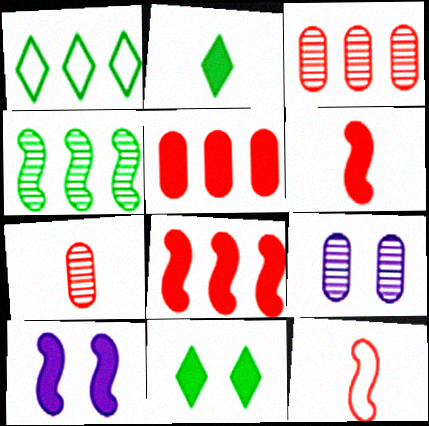[[1, 6, 9], 
[1, 7, 10], 
[2, 5, 10], 
[4, 10, 12]]